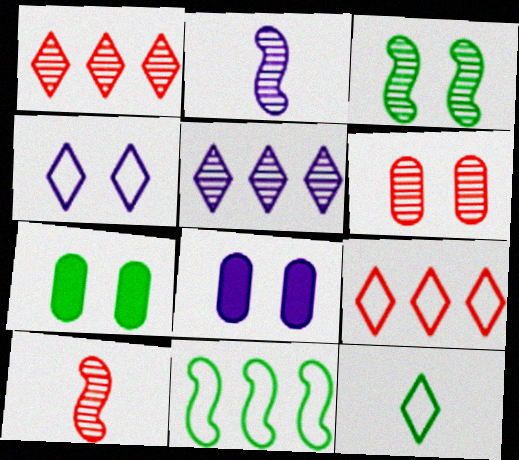[[1, 6, 10], 
[2, 7, 9], 
[4, 9, 12]]